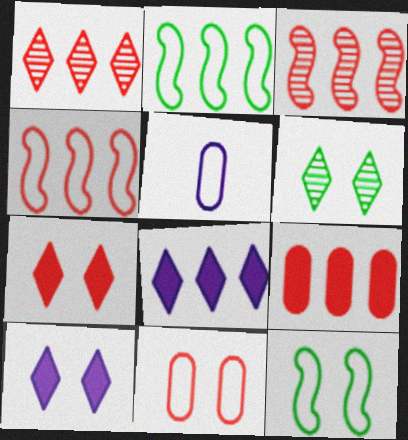[[1, 4, 9]]